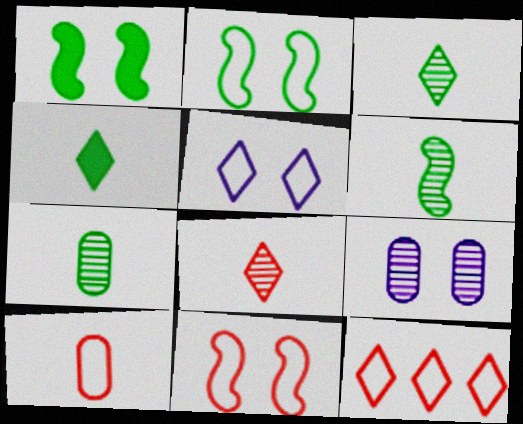[[3, 6, 7], 
[10, 11, 12]]